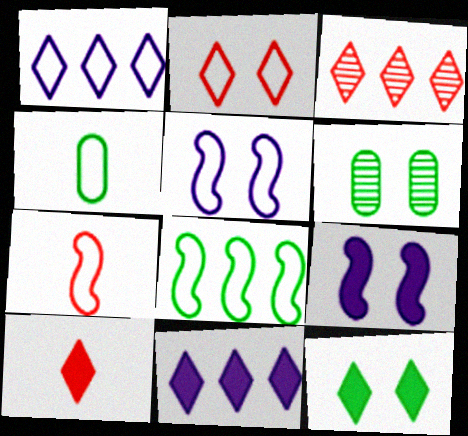[[2, 3, 10], 
[2, 6, 9], 
[3, 4, 9], 
[5, 7, 8], 
[6, 7, 11], 
[10, 11, 12]]